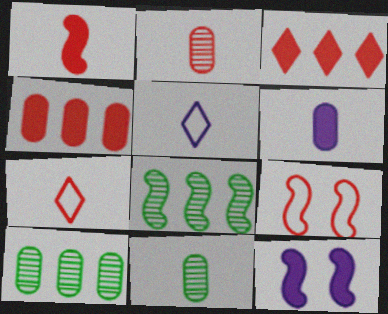[[1, 2, 7], 
[1, 5, 11], 
[2, 3, 9], 
[7, 10, 12]]